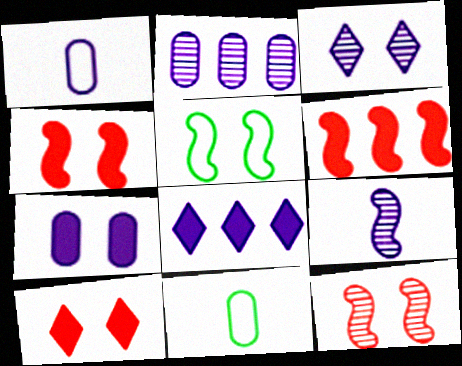[[1, 2, 7], 
[2, 3, 9], 
[3, 6, 11], 
[5, 6, 9], 
[8, 11, 12]]